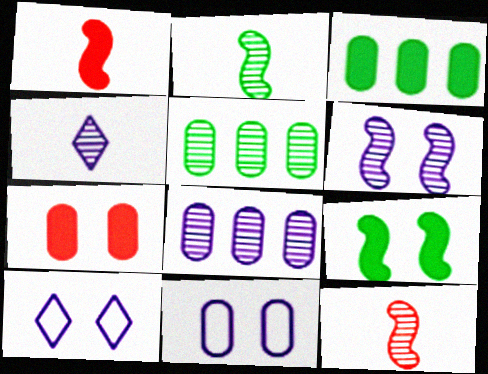[[1, 5, 10], 
[3, 10, 12], 
[4, 6, 8]]